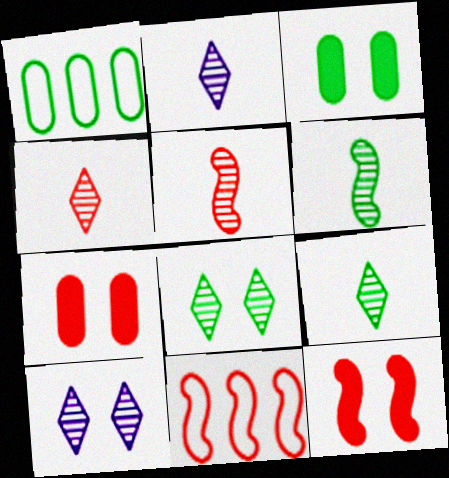[[1, 2, 12], 
[2, 3, 11], 
[2, 4, 9], 
[4, 7, 11], 
[5, 11, 12]]